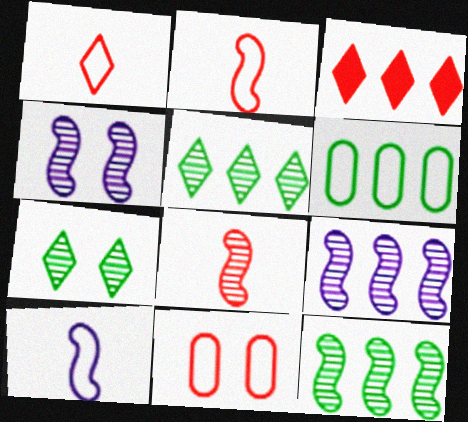[[3, 6, 9], 
[3, 8, 11], 
[4, 8, 12]]